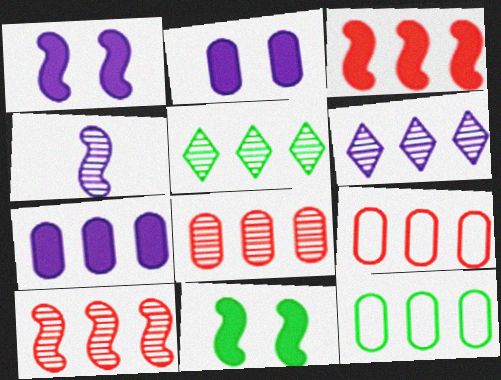[[3, 6, 12], 
[7, 8, 12]]